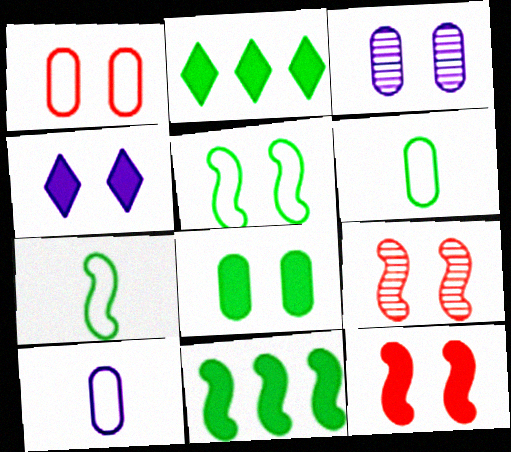[[1, 3, 8], 
[2, 9, 10], 
[4, 8, 12]]